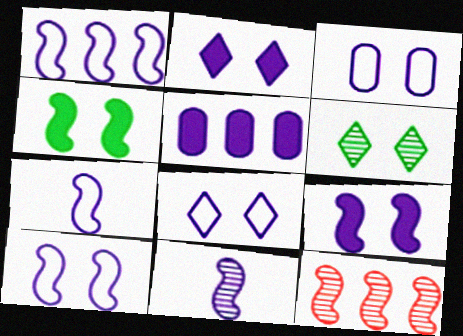[[1, 7, 10], 
[1, 9, 11], 
[3, 8, 10], 
[4, 7, 12], 
[5, 8, 11]]